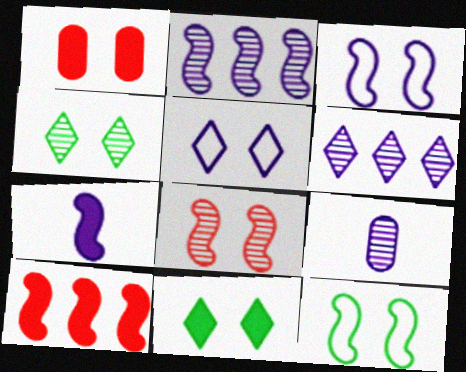[[1, 3, 4], 
[2, 3, 7]]